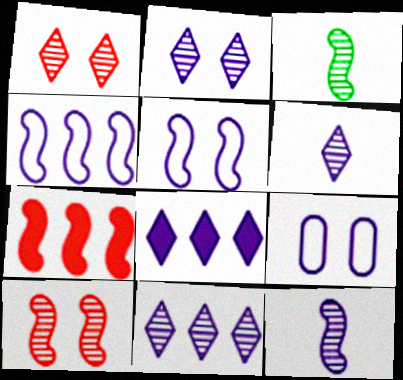[[2, 6, 11], 
[3, 5, 7], 
[8, 9, 12]]